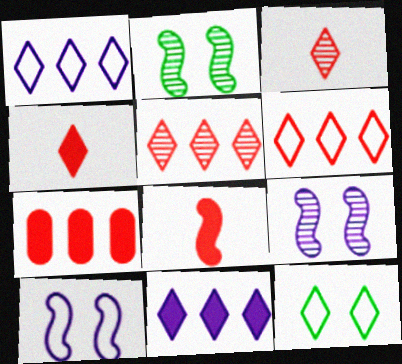[[3, 11, 12]]